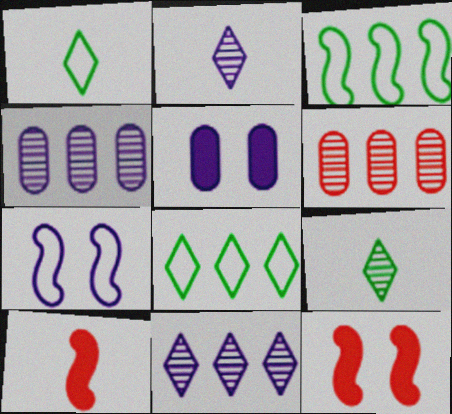[[1, 4, 12]]